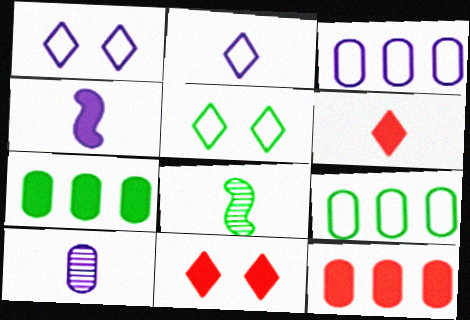[[1, 8, 12], 
[2, 4, 10], 
[3, 8, 11], 
[4, 7, 11], 
[5, 7, 8]]